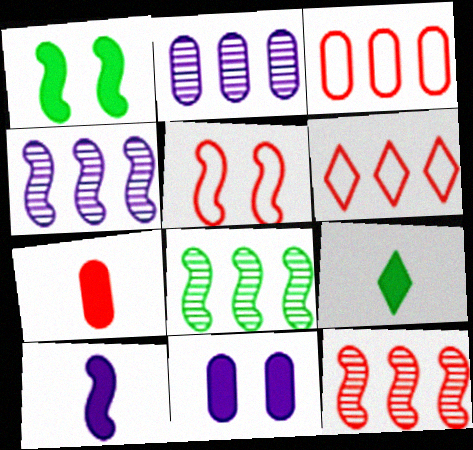[[2, 5, 9], 
[4, 8, 12], 
[5, 8, 10], 
[7, 9, 10]]